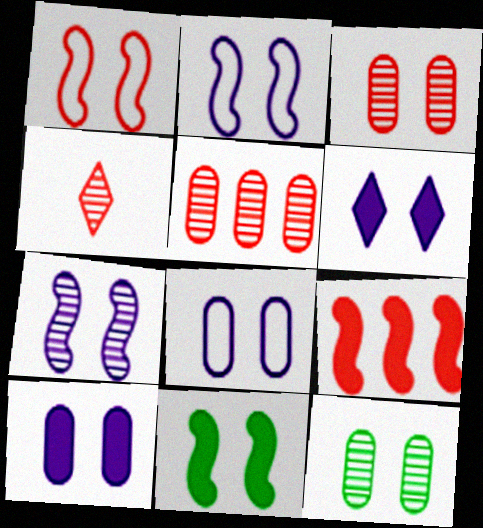[[1, 6, 12], 
[1, 7, 11], 
[6, 7, 8]]